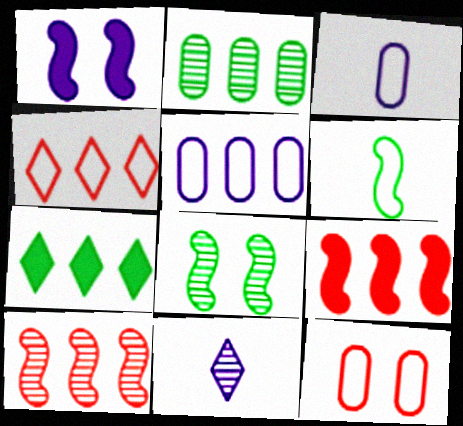[[1, 5, 11], 
[1, 6, 10], 
[5, 7, 10]]